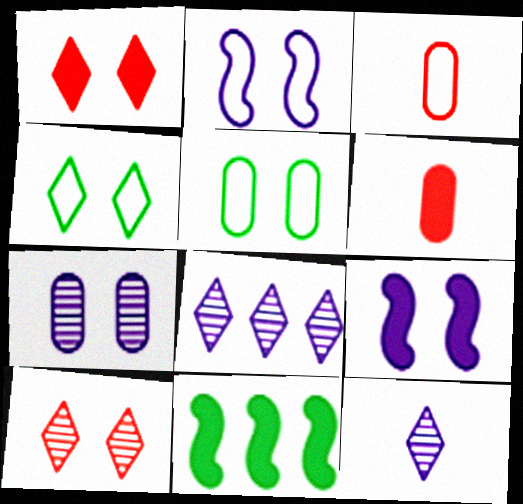[[5, 9, 10]]